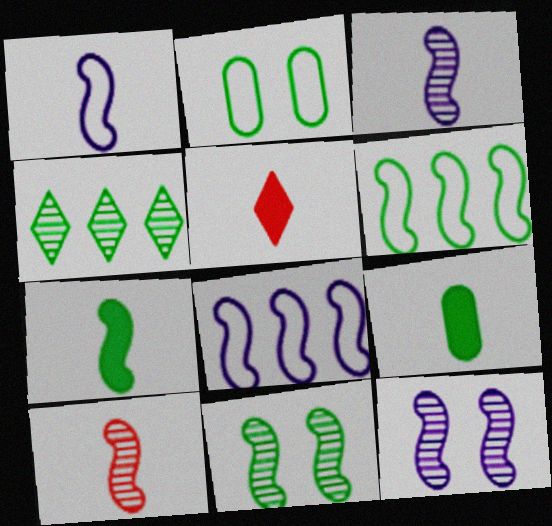[[1, 7, 10], 
[2, 4, 7], 
[6, 7, 11]]